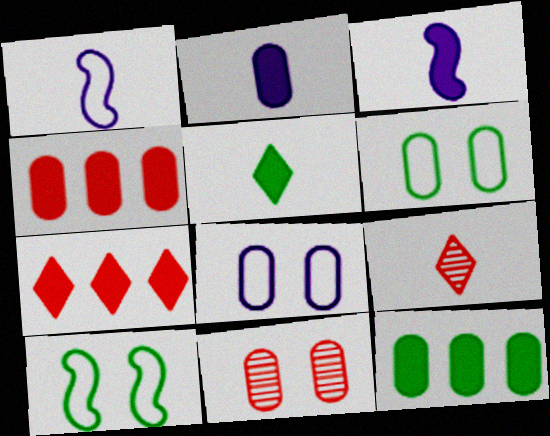[]